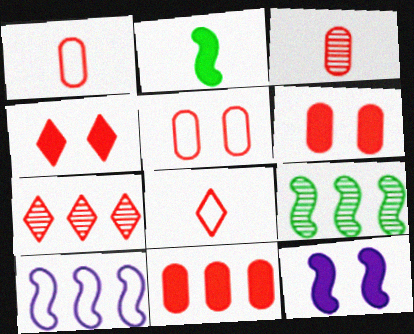[[3, 5, 11], 
[4, 7, 8]]